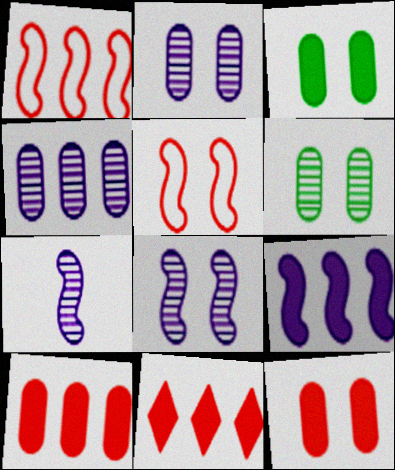[]